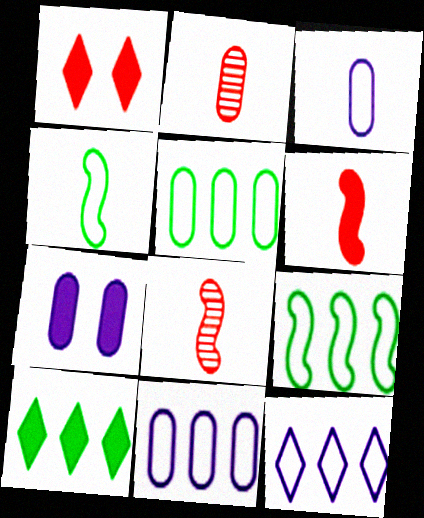[[2, 5, 7], 
[6, 7, 10]]